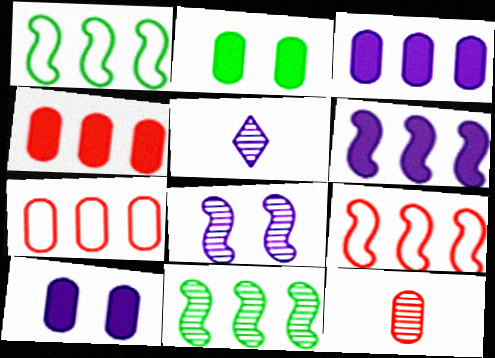[[2, 5, 9], 
[6, 9, 11]]